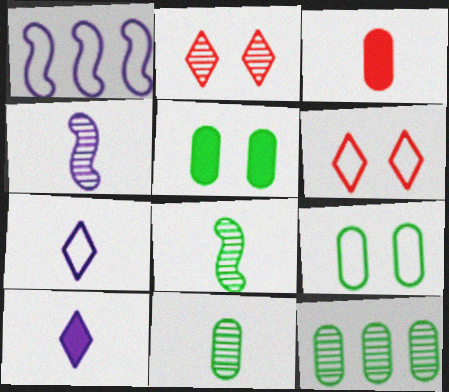[[2, 4, 12], 
[3, 7, 8]]